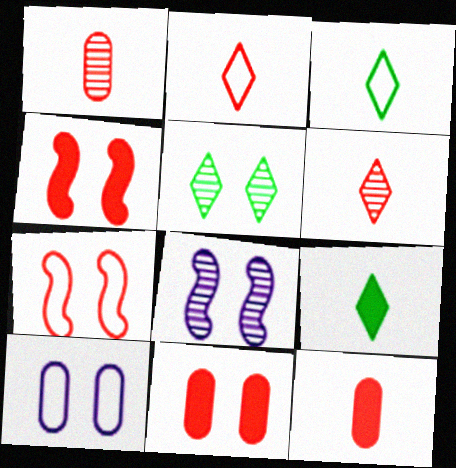[[4, 5, 10]]